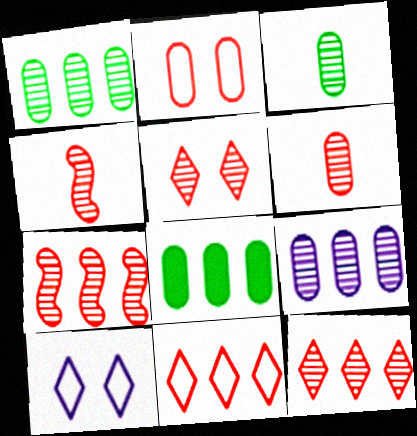[[4, 8, 10], 
[5, 6, 7]]